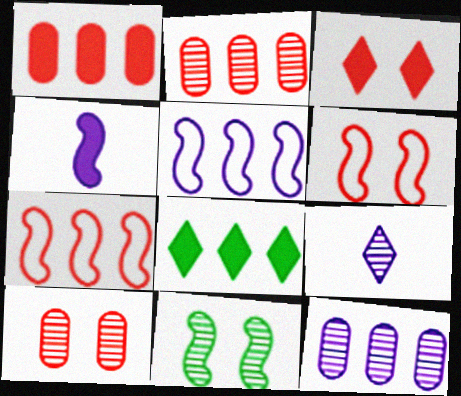[[2, 5, 8], 
[2, 9, 11], 
[3, 6, 10], 
[4, 7, 11], 
[7, 8, 12]]